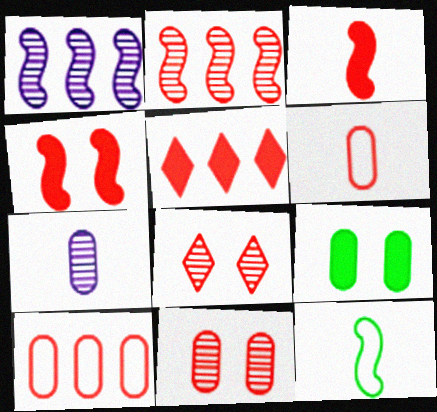[[1, 4, 12], 
[2, 5, 10], 
[3, 8, 10], 
[7, 9, 10]]